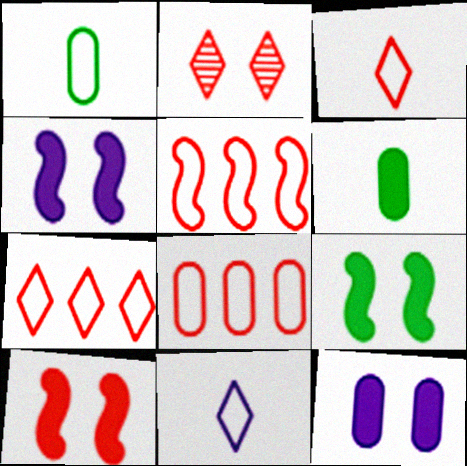[[4, 9, 10], 
[5, 7, 8]]